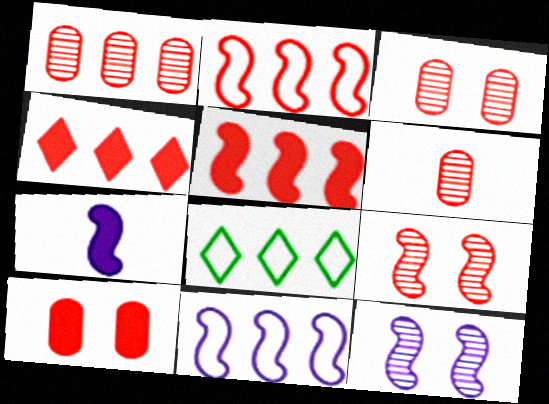[[1, 2, 4], 
[1, 3, 6], 
[3, 7, 8], 
[7, 11, 12]]